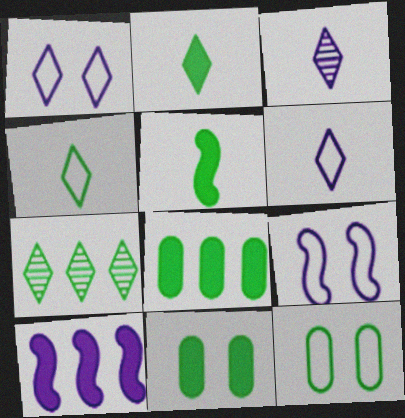[[5, 7, 12]]